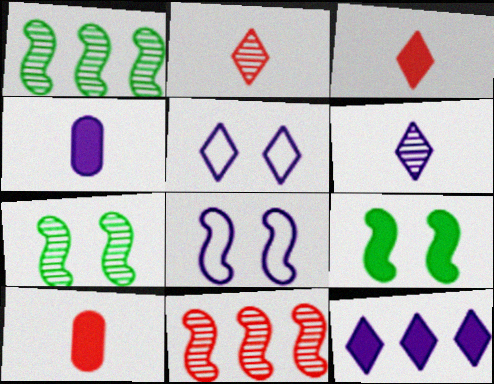[[1, 5, 10], 
[5, 6, 12], 
[9, 10, 12]]